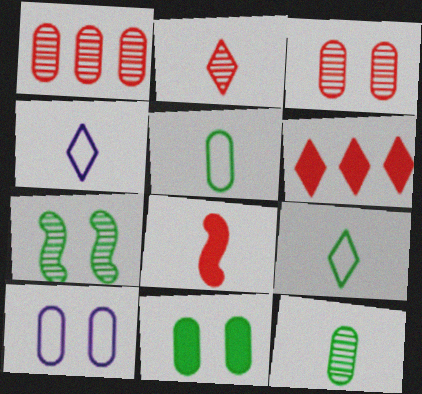[[3, 10, 11], 
[4, 8, 12]]